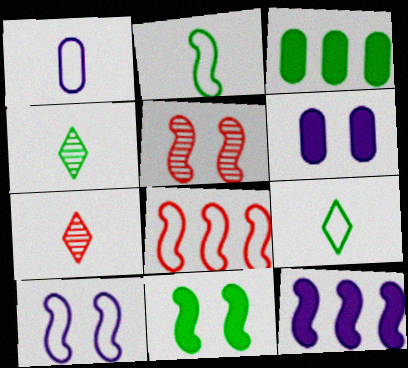[[2, 5, 12], 
[2, 8, 10], 
[3, 7, 10], 
[4, 6, 8], 
[5, 10, 11]]